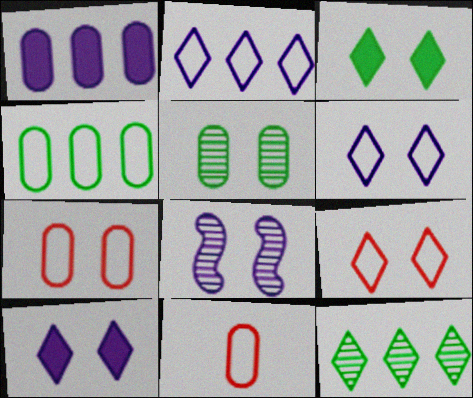[[1, 5, 11], 
[3, 7, 8]]